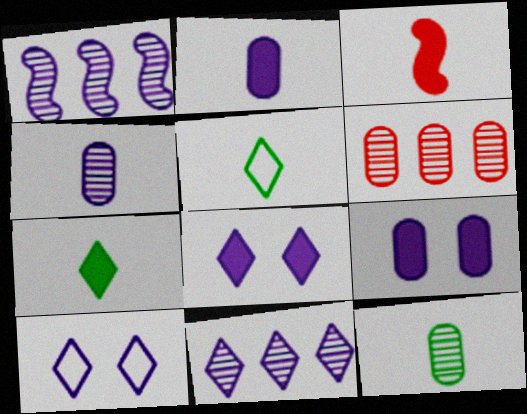[[1, 2, 10], 
[2, 3, 7], 
[3, 4, 5]]